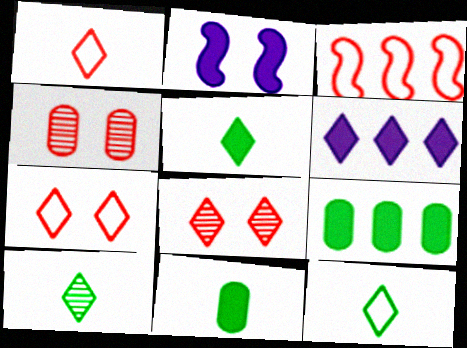[[5, 10, 12], 
[6, 7, 10], 
[6, 8, 12]]